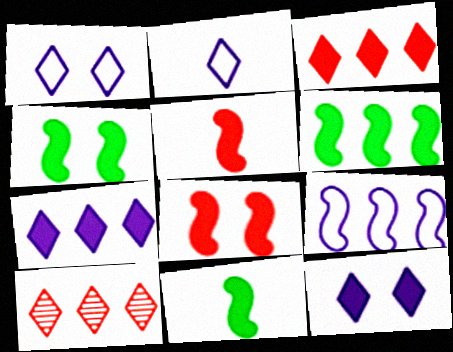[[4, 6, 11]]